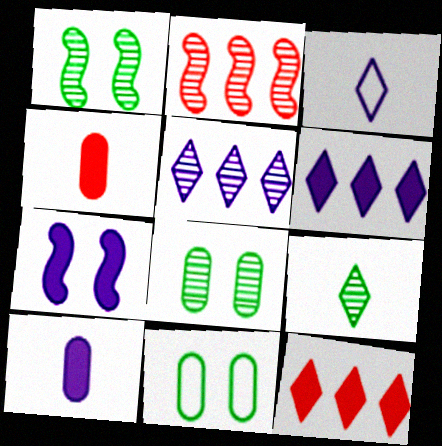[[6, 7, 10]]